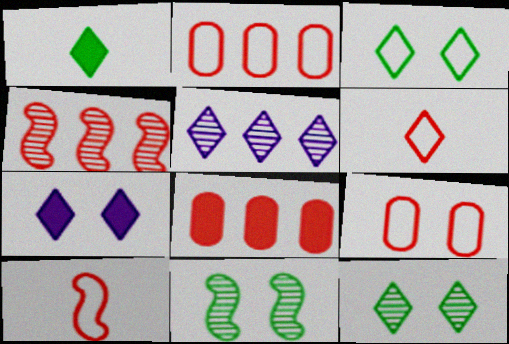[[7, 9, 11]]